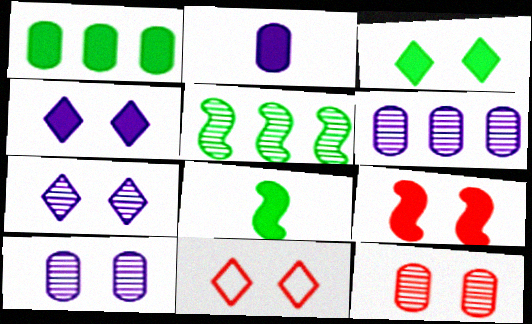[[1, 3, 8], 
[2, 5, 11], 
[3, 7, 11], 
[6, 8, 11], 
[9, 11, 12]]